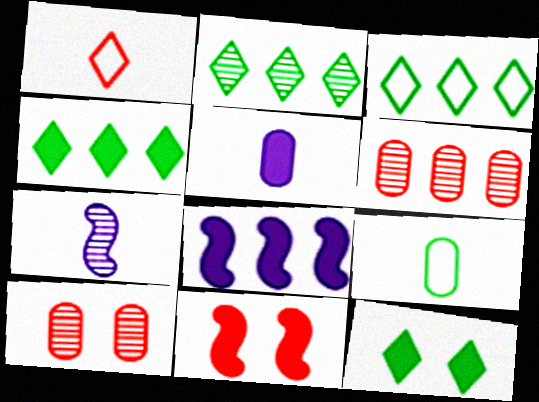[[1, 6, 11], 
[2, 3, 4], 
[2, 7, 10], 
[3, 6, 8], 
[4, 5, 11]]